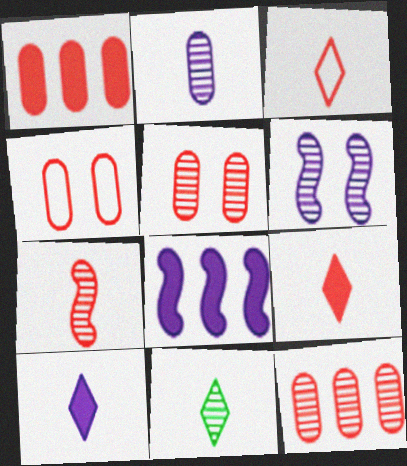[[2, 7, 11], 
[3, 10, 11], 
[4, 8, 11], 
[6, 11, 12]]